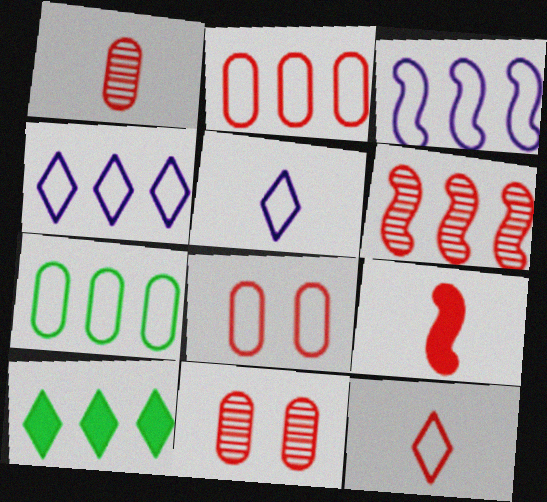[[1, 9, 12]]